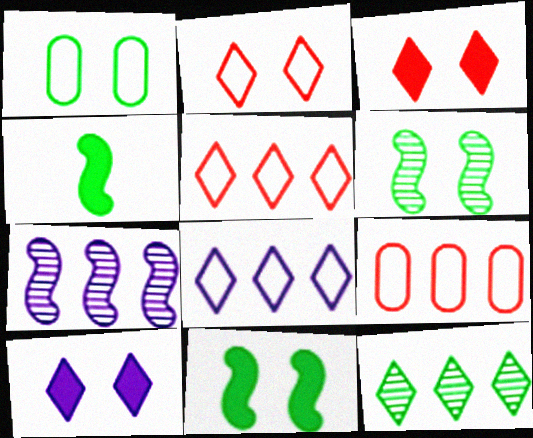[[1, 4, 12]]